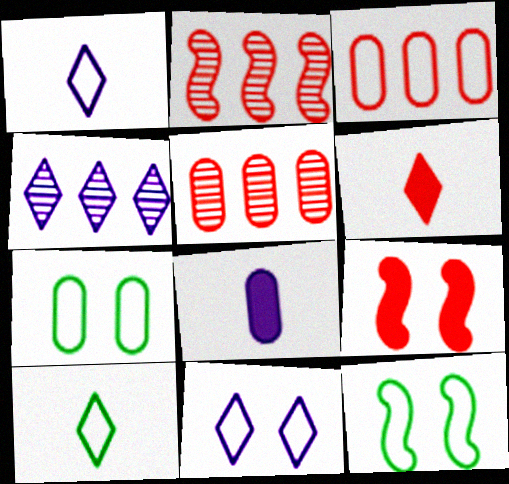[[1, 3, 12], 
[5, 7, 8]]